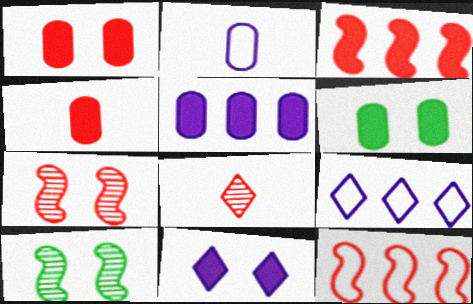[[1, 8, 12], 
[4, 5, 6], 
[4, 9, 10]]